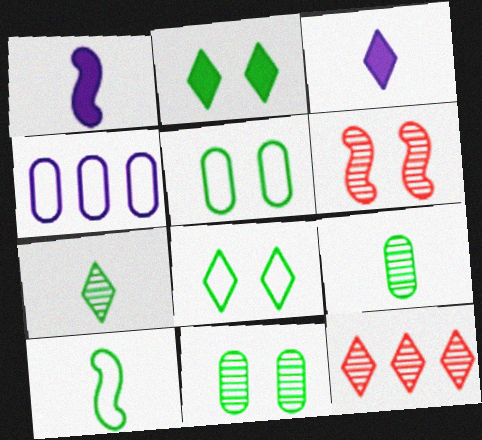[[1, 5, 12], 
[3, 8, 12]]